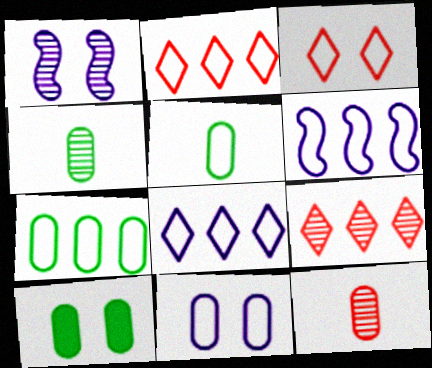[[1, 3, 10], 
[1, 4, 9], 
[2, 6, 7], 
[3, 5, 6], 
[4, 7, 10]]